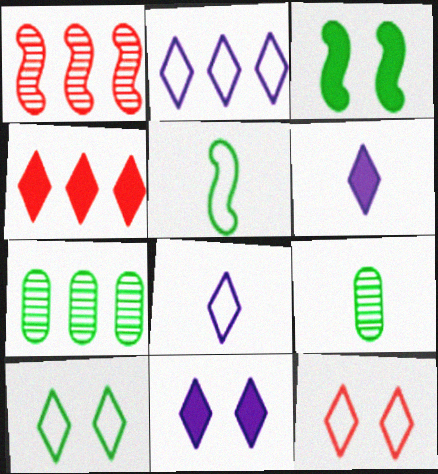[]